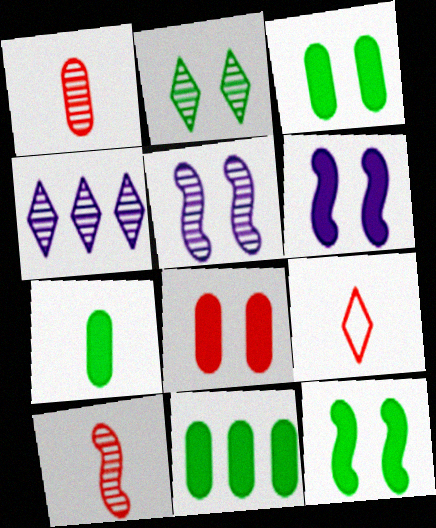[[3, 7, 11], 
[5, 9, 11]]